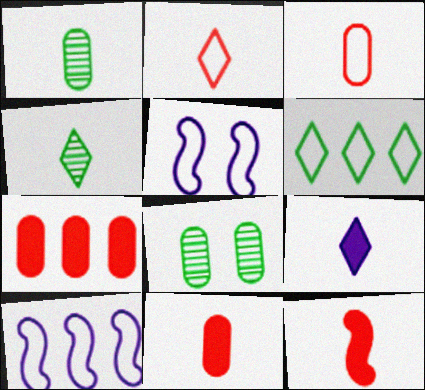[[2, 4, 9], 
[3, 5, 6], 
[4, 5, 7]]